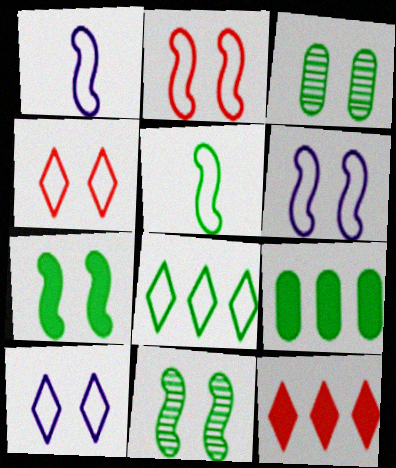[[1, 3, 12]]